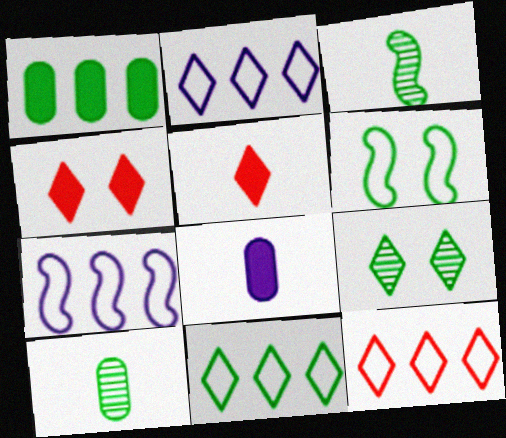[[2, 5, 9], 
[2, 11, 12], 
[4, 7, 10]]